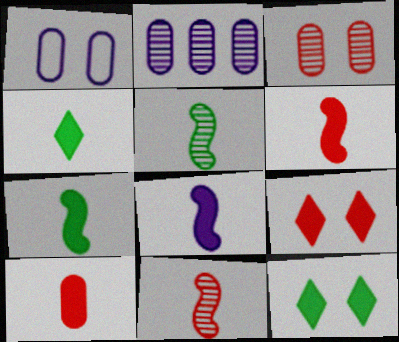[[4, 8, 10], 
[6, 7, 8]]